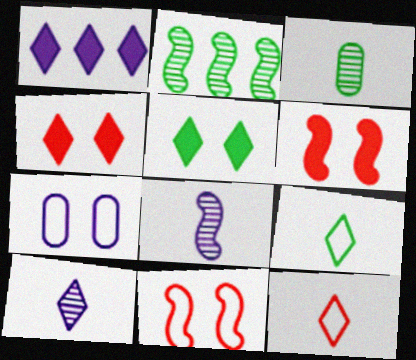[[1, 3, 11], 
[1, 7, 8]]